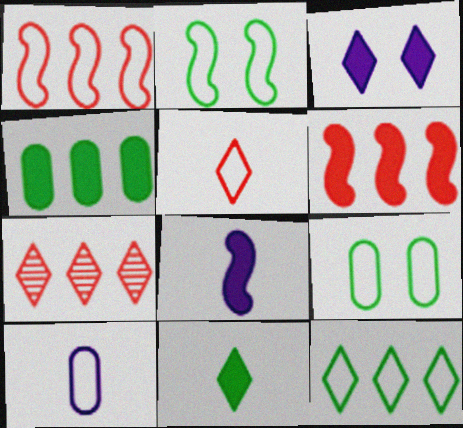[[7, 8, 9]]